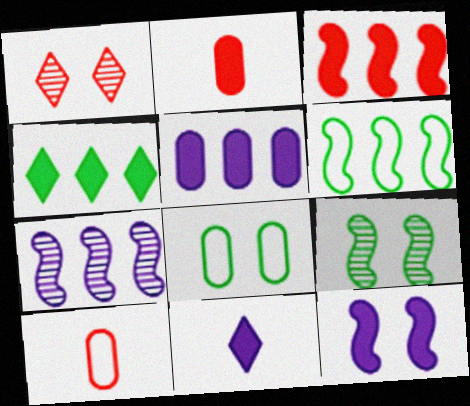[[1, 3, 10], 
[1, 8, 12], 
[2, 4, 12], 
[3, 4, 5], 
[3, 6, 7], 
[5, 11, 12]]